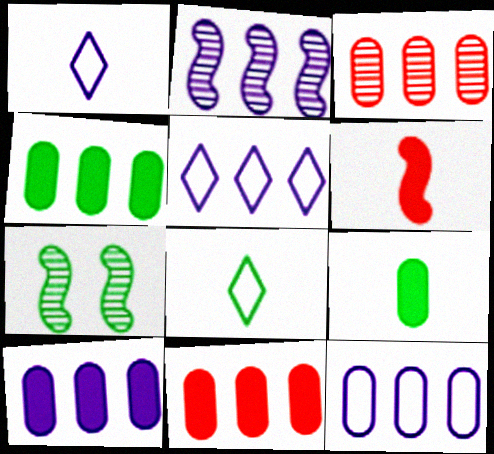[[1, 7, 11], 
[2, 5, 10], 
[3, 4, 12], 
[4, 7, 8], 
[4, 10, 11]]